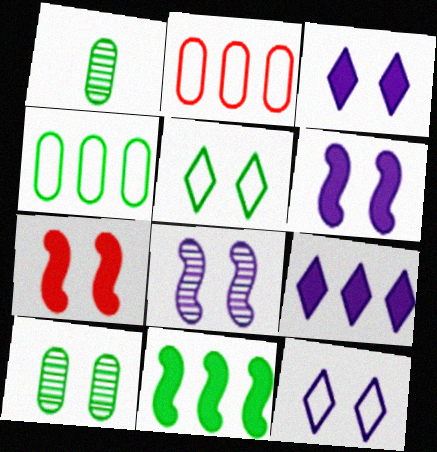[[1, 5, 11], 
[7, 10, 12]]